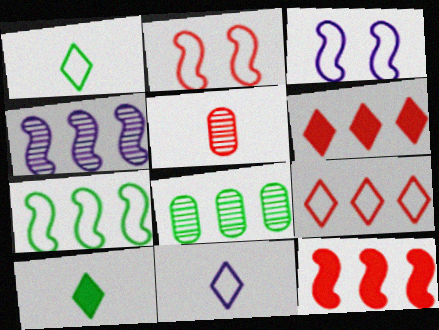[[2, 5, 6], 
[4, 7, 12]]